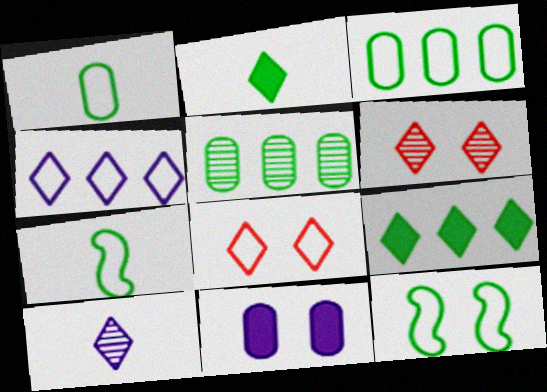[[2, 4, 6], 
[2, 5, 12], 
[6, 11, 12], 
[8, 9, 10]]